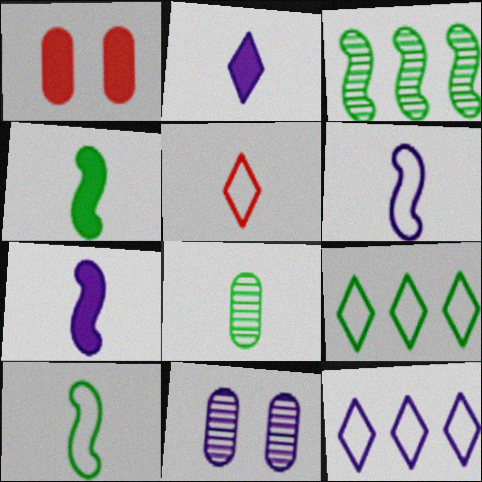[[5, 7, 8], 
[7, 11, 12]]